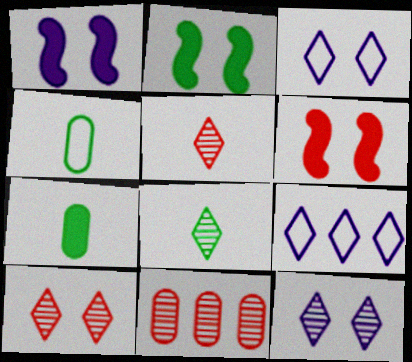[[1, 2, 6]]